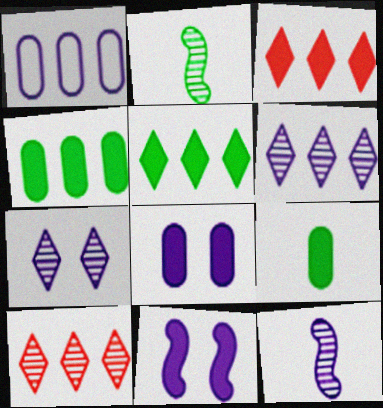[[3, 9, 11]]